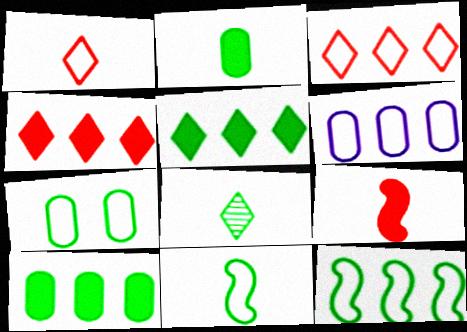[[2, 8, 11], 
[3, 6, 12]]